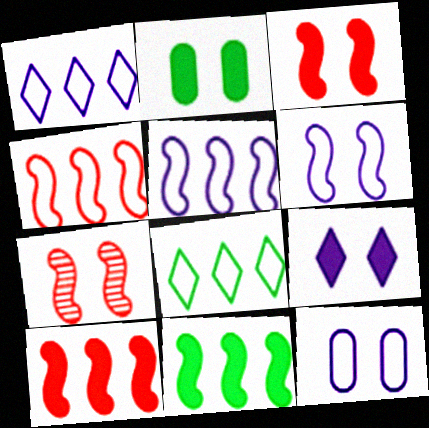[[2, 3, 9]]